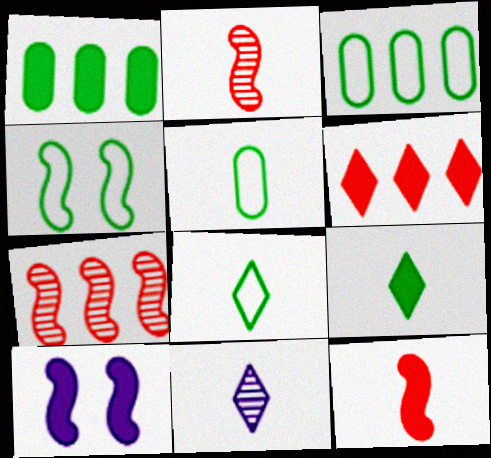[[3, 4, 8], 
[5, 11, 12]]